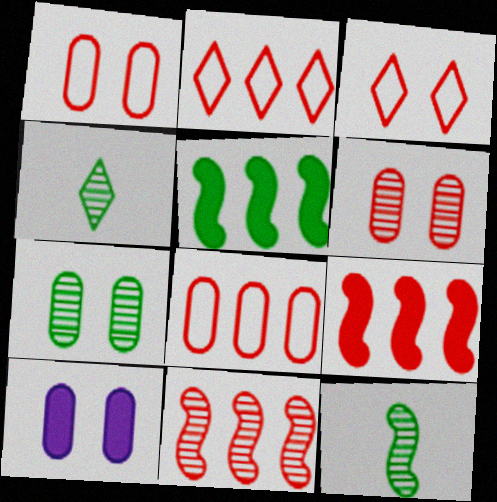[[1, 7, 10], 
[2, 10, 12]]